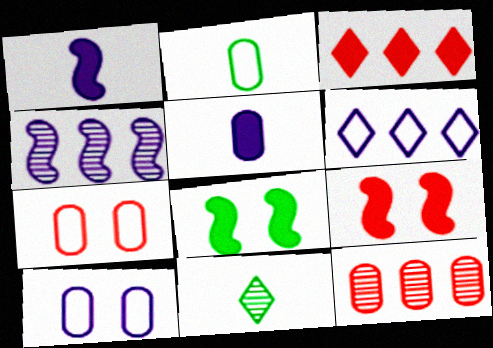[[3, 5, 8]]